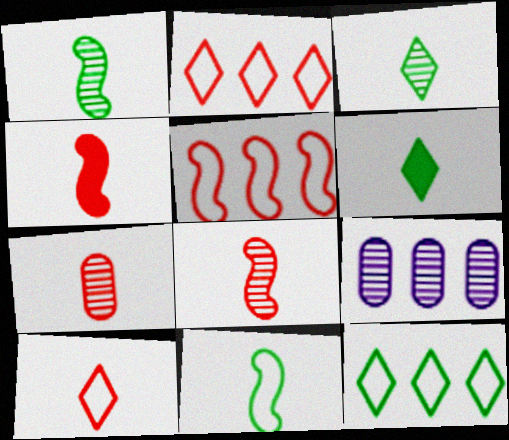[[4, 7, 10]]